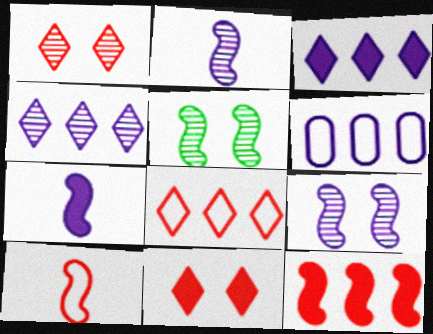[]